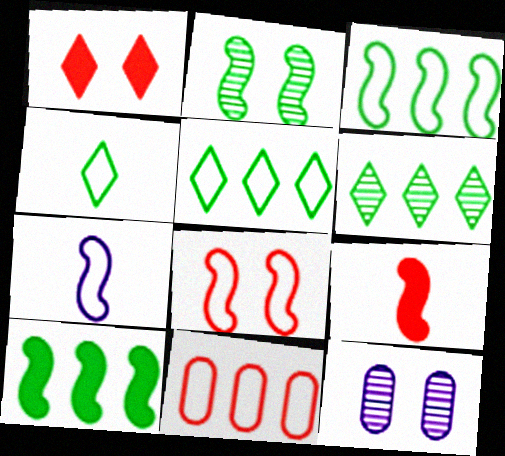[[3, 7, 8], 
[5, 9, 12]]